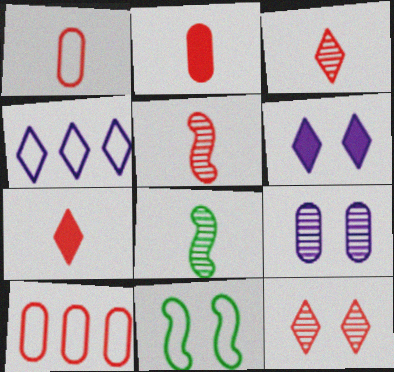[[1, 4, 11], 
[1, 5, 7], 
[6, 8, 10]]